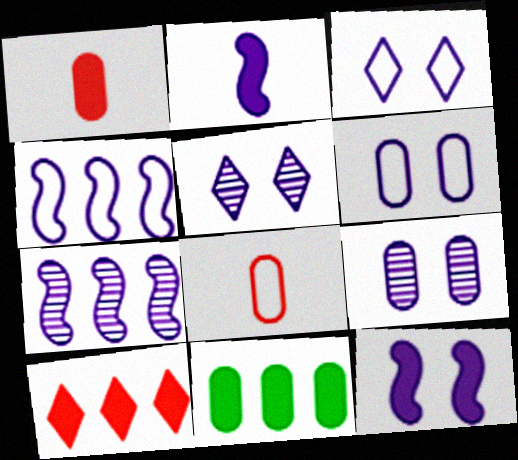[[3, 9, 12], 
[5, 6, 12], 
[8, 9, 11]]